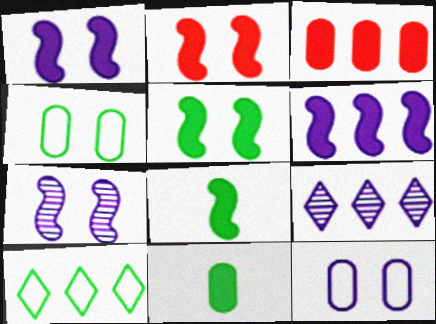[[1, 2, 5], 
[2, 6, 8]]